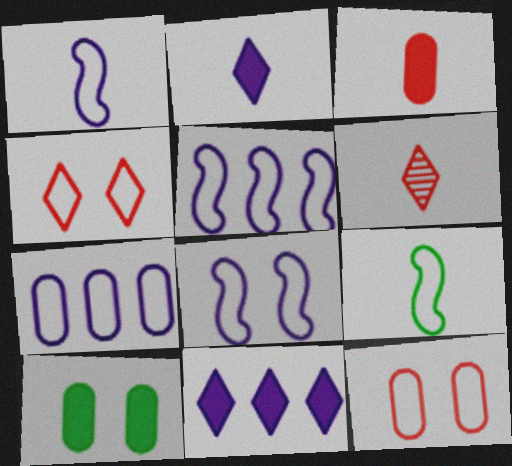[[1, 5, 8], 
[4, 7, 9], 
[5, 6, 10]]